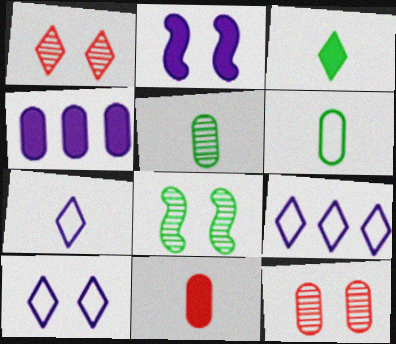[[1, 3, 9], 
[4, 6, 12], 
[7, 9, 10], 
[8, 9, 11]]